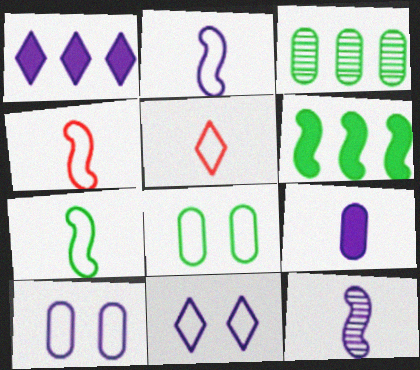[[1, 10, 12], 
[2, 4, 7]]